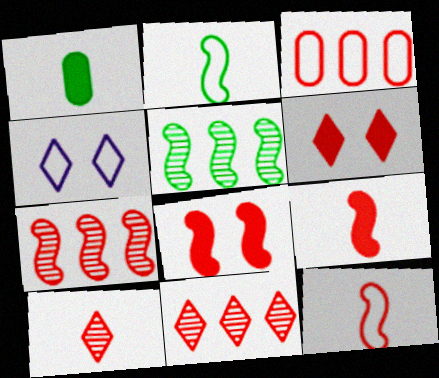[[1, 4, 7], 
[2, 3, 4], 
[3, 8, 10], 
[7, 8, 12]]